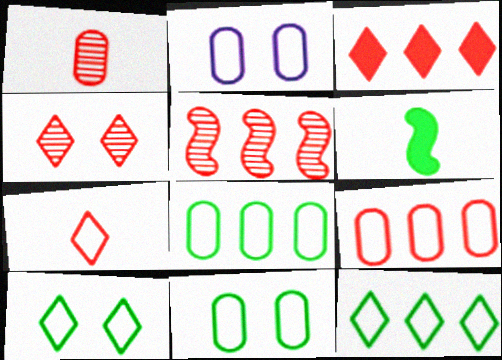[[1, 4, 5], 
[3, 4, 7], 
[3, 5, 9]]